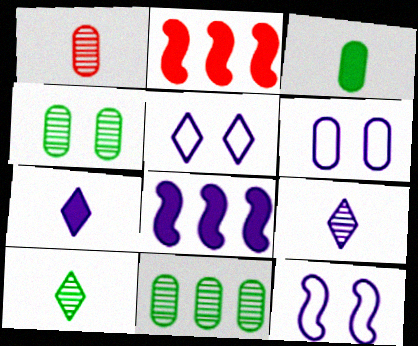[[2, 6, 10], 
[5, 6, 12], 
[6, 8, 9]]